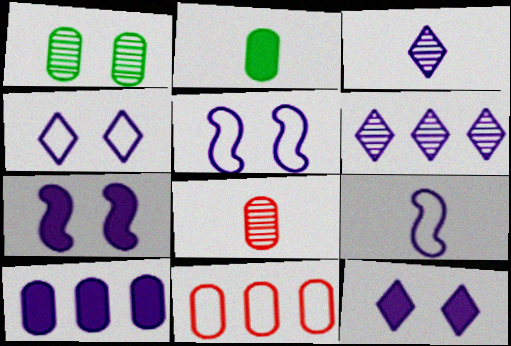[[3, 5, 10]]